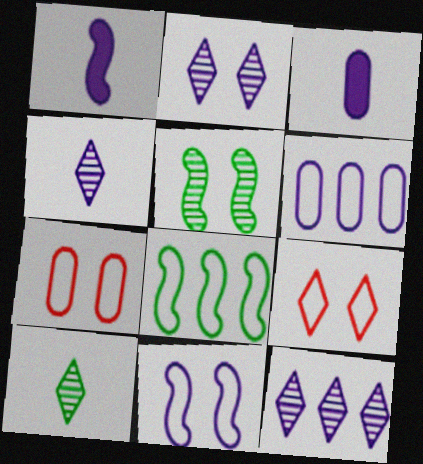[[1, 2, 6], 
[2, 4, 12], 
[3, 11, 12]]